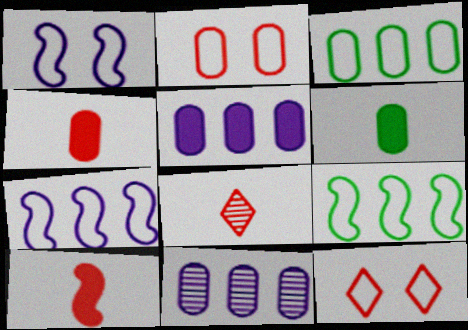[[2, 6, 11]]